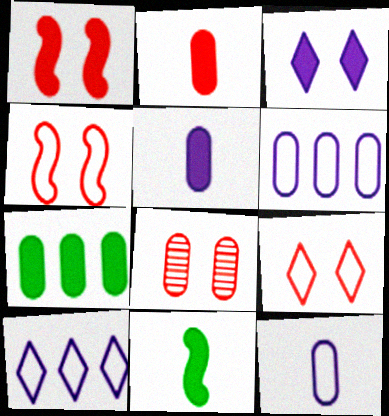[[1, 8, 9], 
[7, 8, 12], 
[8, 10, 11]]